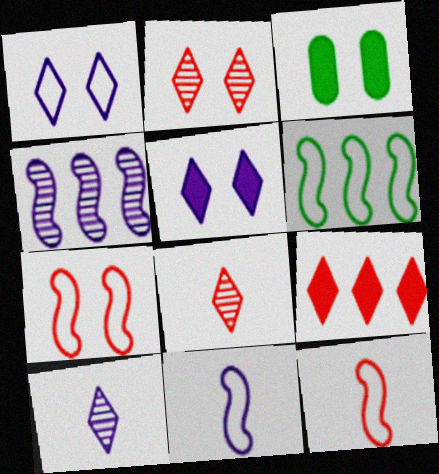[[6, 7, 11]]